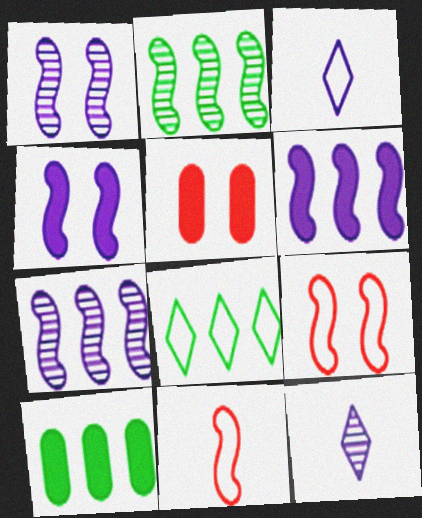[[2, 3, 5], 
[2, 4, 11], 
[2, 8, 10], 
[9, 10, 12]]